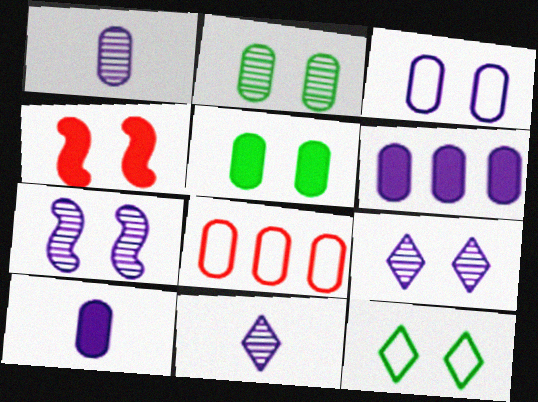[[1, 3, 6], 
[1, 5, 8], 
[2, 8, 10]]